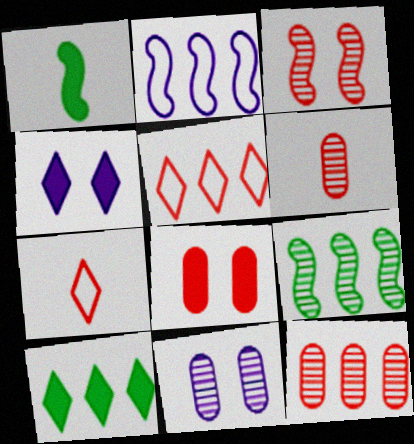[[1, 2, 3], 
[1, 5, 11], 
[2, 10, 12]]